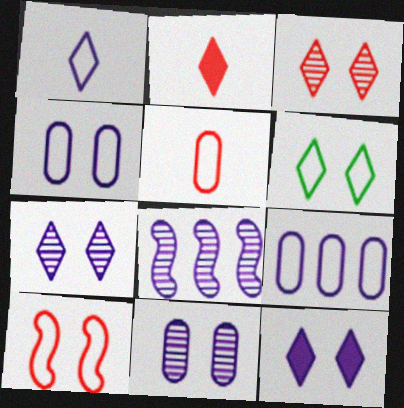[[3, 6, 12], 
[4, 6, 10]]